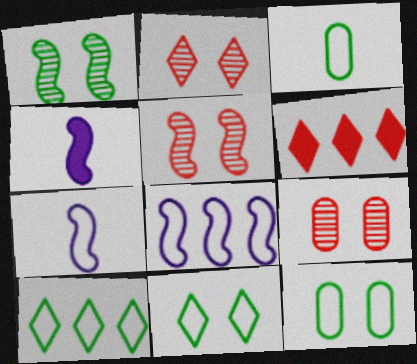[[2, 5, 9], 
[4, 9, 10]]